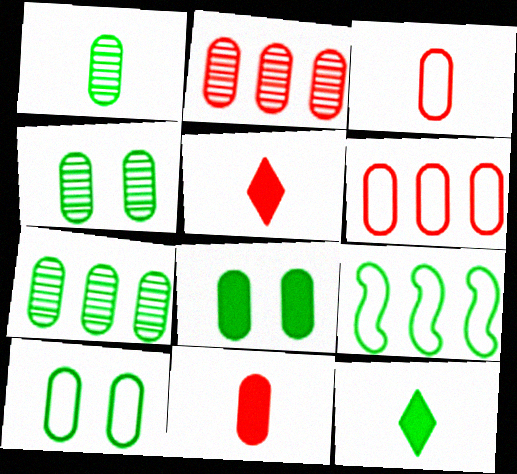[[1, 4, 7], 
[4, 8, 10], 
[4, 9, 12]]